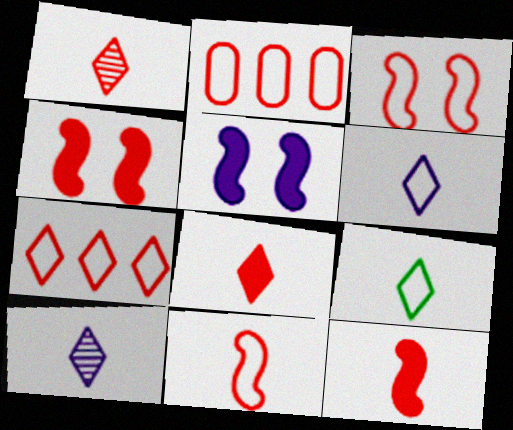[[1, 2, 4], 
[8, 9, 10]]